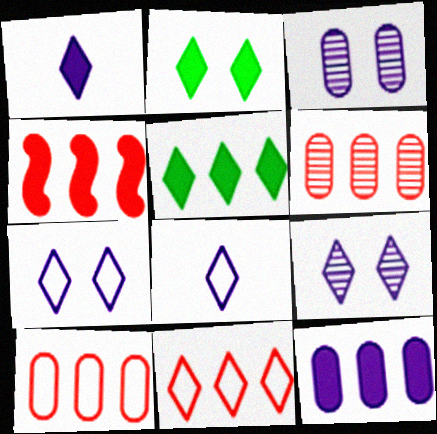[[4, 5, 12], 
[4, 6, 11]]